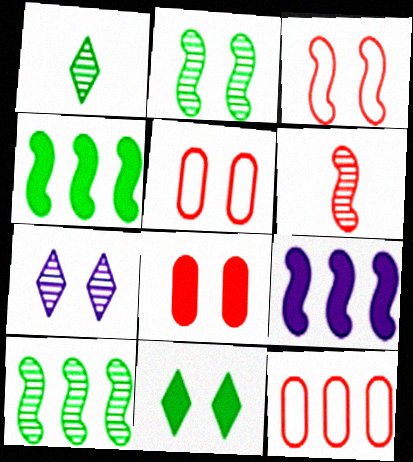[[1, 5, 9]]